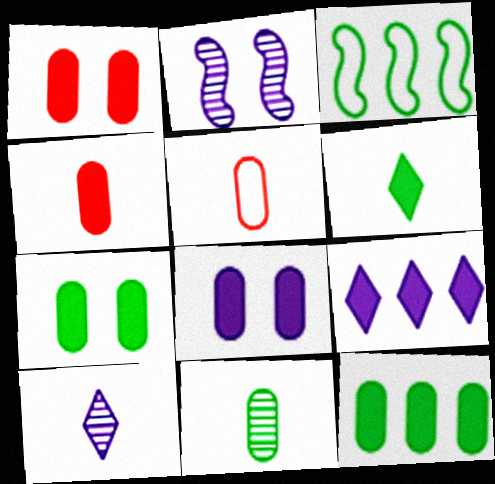[[1, 3, 10], 
[1, 7, 8], 
[4, 8, 12]]